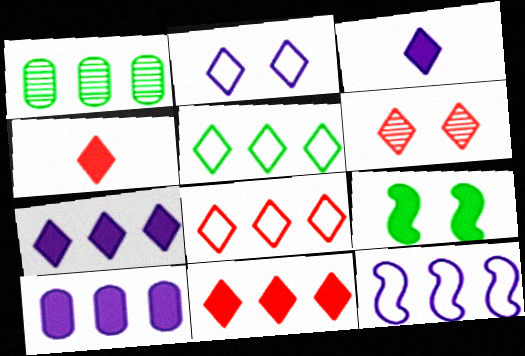[[1, 11, 12], 
[3, 5, 6], 
[4, 6, 8], 
[4, 9, 10]]